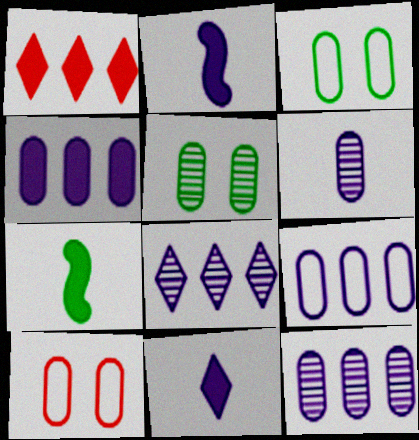[[4, 9, 12], 
[7, 8, 10]]